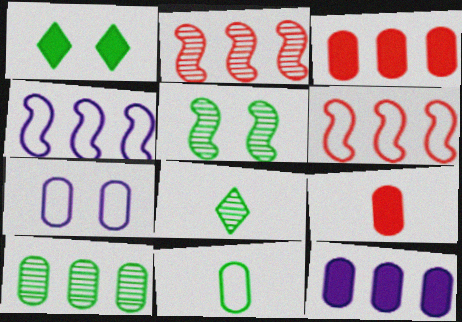[[5, 8, 10], 
[7, 9, 10]]